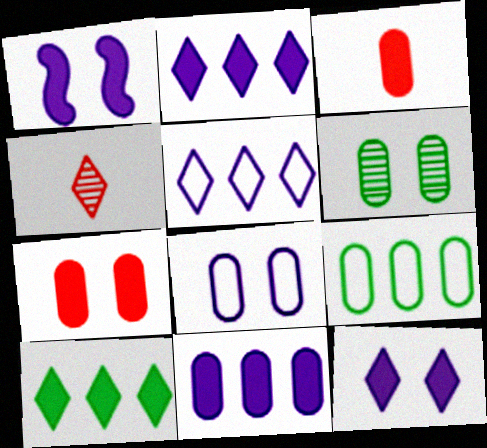[[1, 3, 10], 
[1, 4, 9], 
[6, 7, 8]]